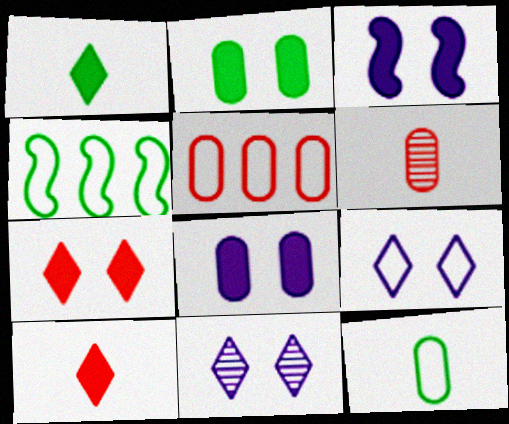[[2, 3, 7]]